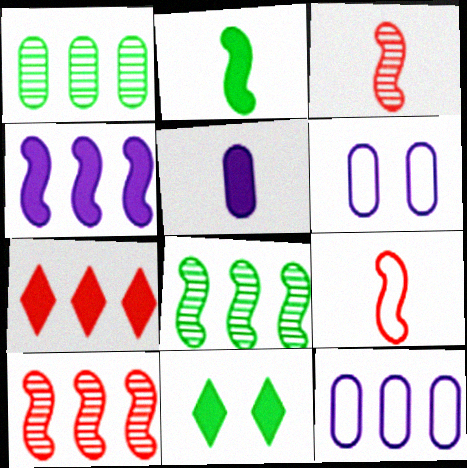[[3, 11, 12], 
[7, 8, 12]]